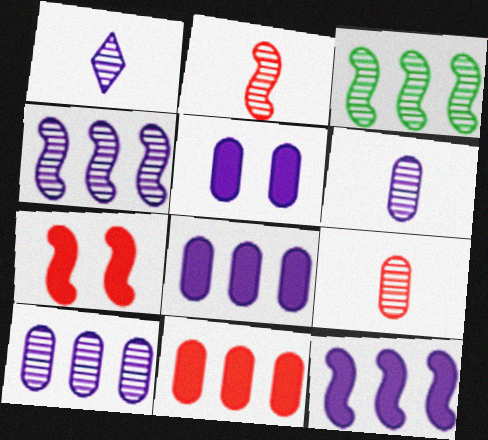[]